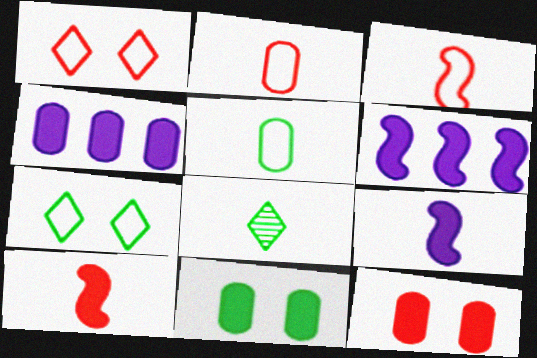[[2, 8, 9]]